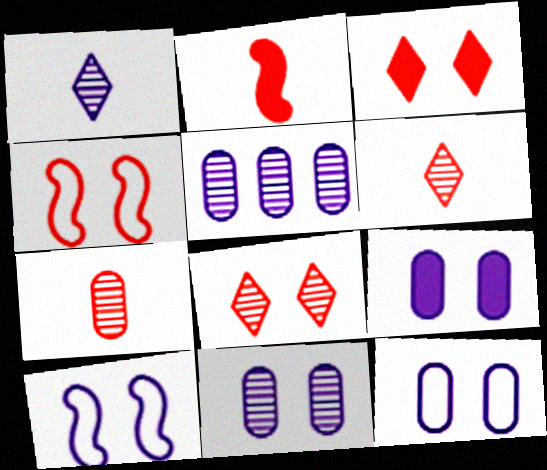[[9, 11, 12]]